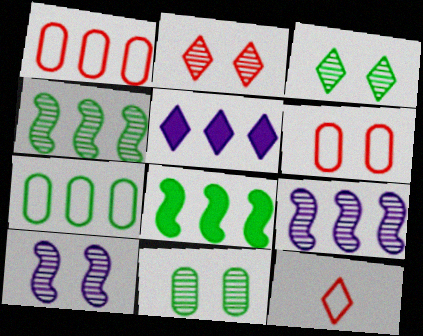[[1, 4, 5], 
[2, 10, 11], 
[3, 5, 12]]